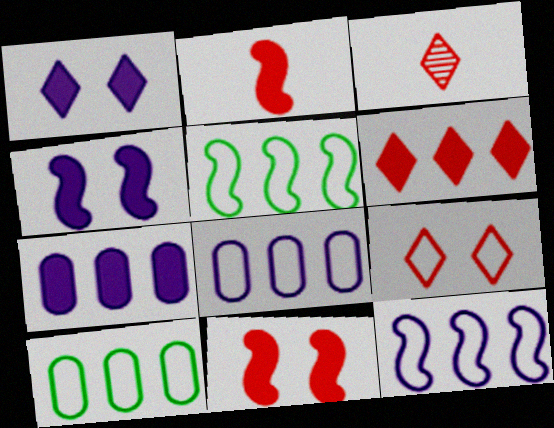[[3, 4, 10], 
[3, 6, 9]]